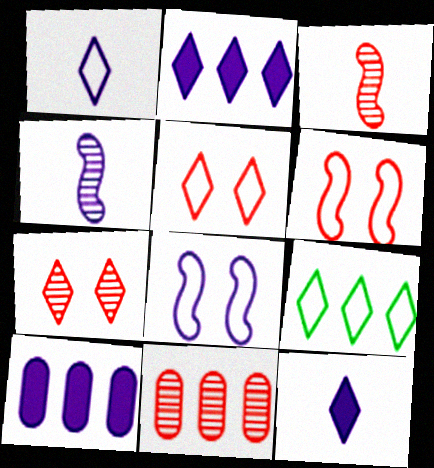[[1, 5, 9], 
[3, 7, 11], 
[7, 9, 12]]